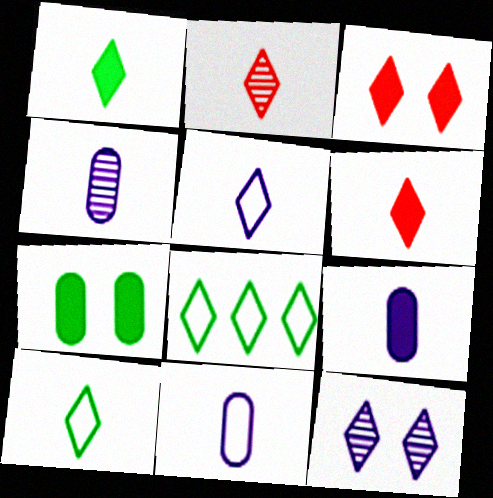[[1, 2, 5], 
[4, 9, 11], 
[6, 8, 12]]